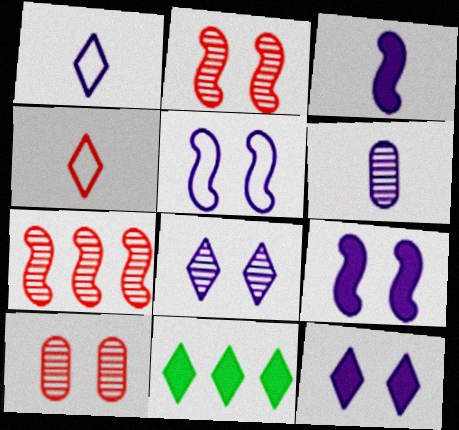[[1, 3, 6], 
[4, 8, 11]]